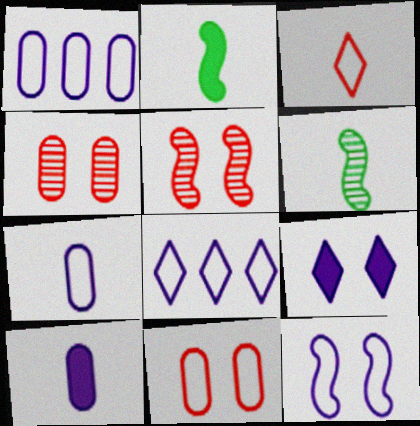[[2, 4, 8], 
[3, 6, 10], 
[7, 8, 12]]